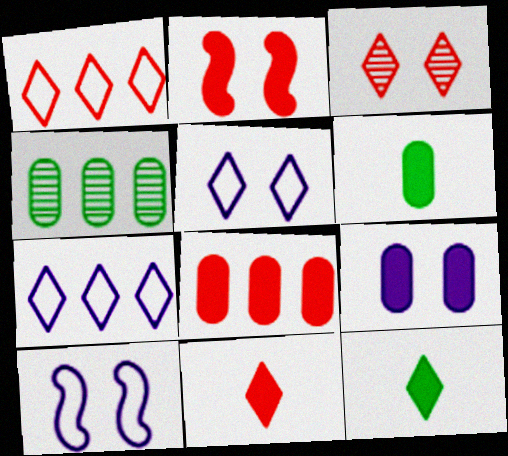[[1, 3, 11], 
[2, 8, 11], 
[3, 7, 12], 
[4, 10, 11], 
[6, 8, 9]]